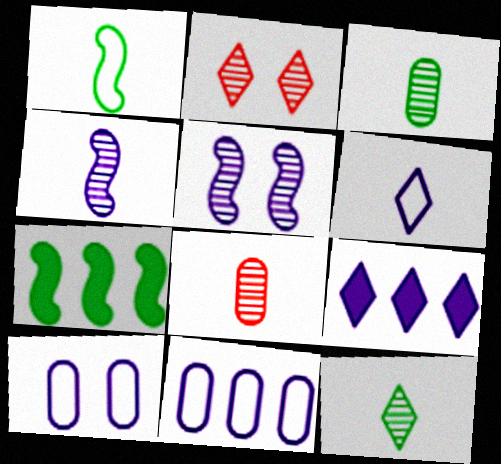[[4, 8, 12], 
[4, 9, 10]]